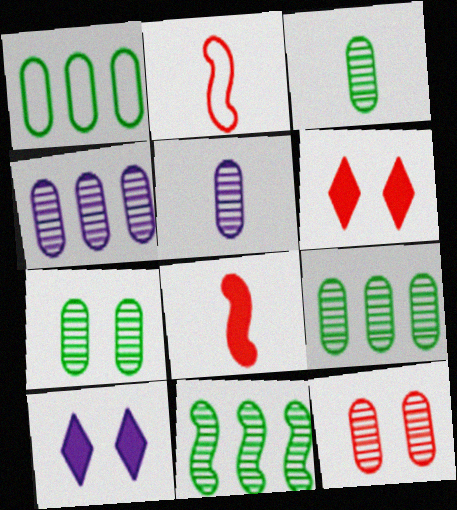[[2, 9, 10], 
[3, 4, 12], 
[3, 7, 9], 
[5, 9, 12]]